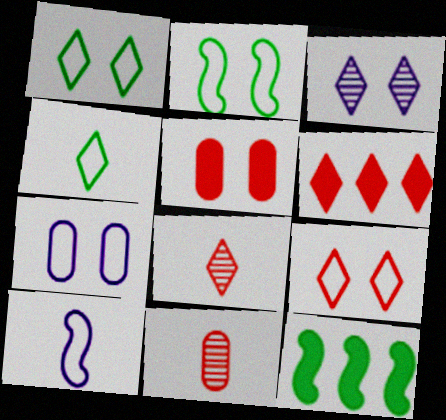[[2, 3, 5], 
[2, 7, 9], 
[3, 4, 6], 
[6, 8, 9], 
[7, 8, 12]]